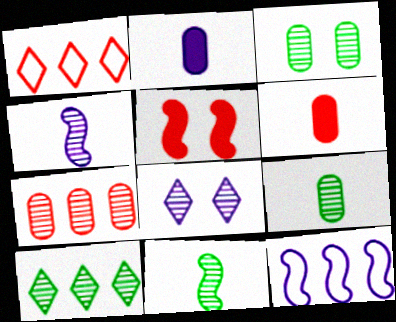[[2, 8, 12], 
[3, 10, 11], 
[5, 11, 12], 
[7, 8, 11]]